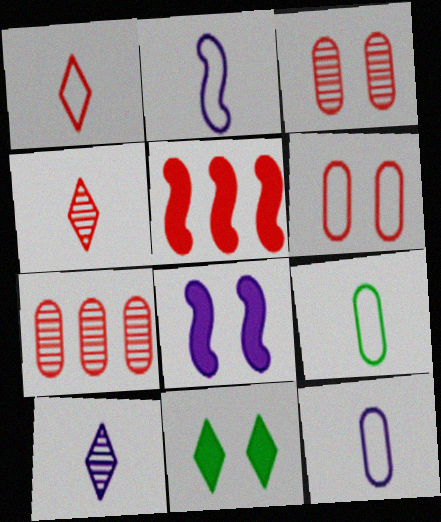[[1, 2, 9], 
[1, 3, 5], 
[2, 7, 11], 
[4, 5, 6]]